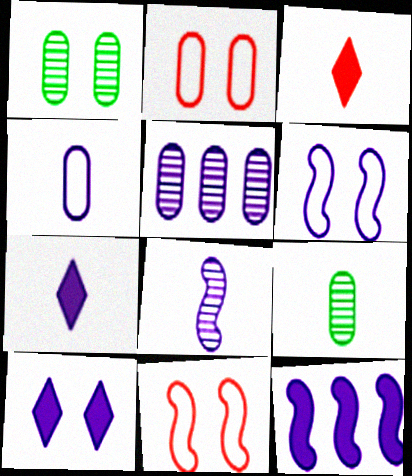[[1, 10, 11], 
[4, 7, 8], 
[5, 6, 7], 
[6, 8, 12]]